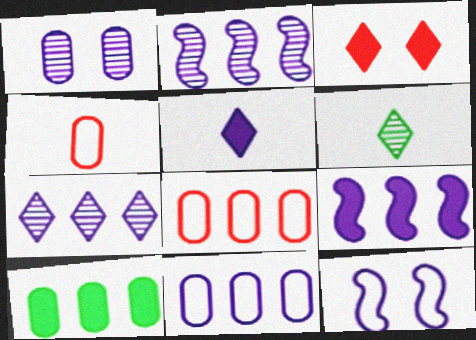[[1, 4, 10], 
[7, 9, 11]]